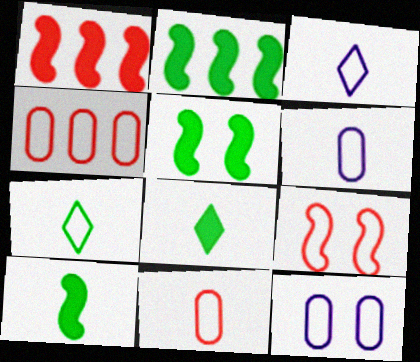[[2, 5, 10]]